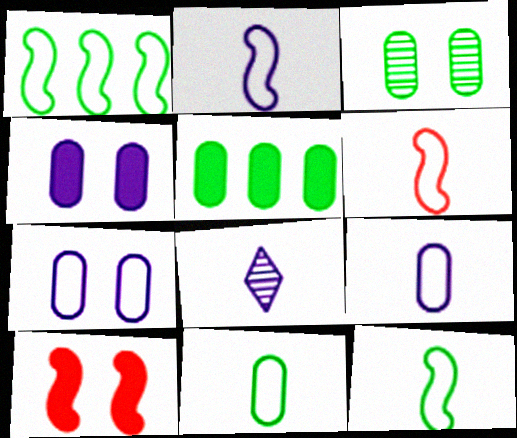[[2, 6, 12], 
[3, 5, 11]]